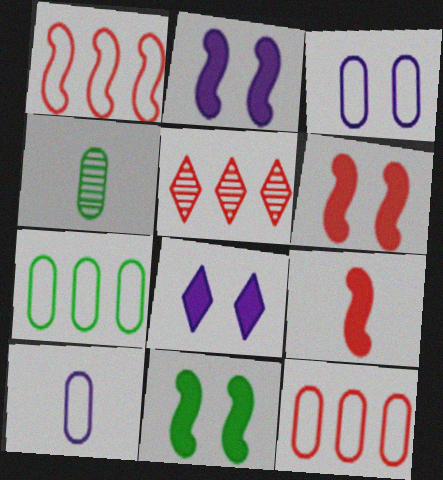[[1, 4, 8], 
[2, 6, 11], 
[5, 10, 11]]